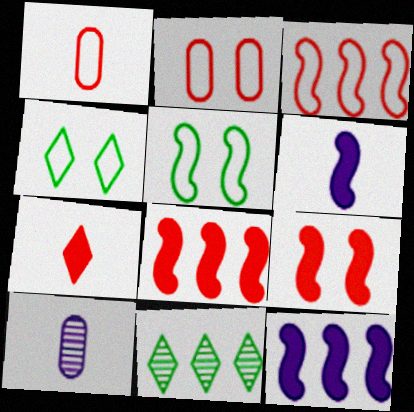[[2, 6, 11], 
[4, 8, 10]]